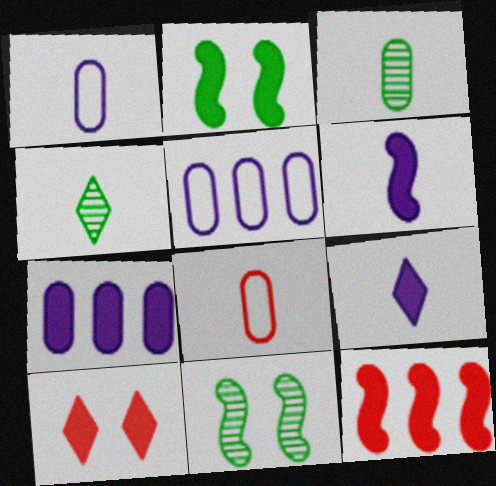[[2, 6, 12], 
[4, 6, 8]]